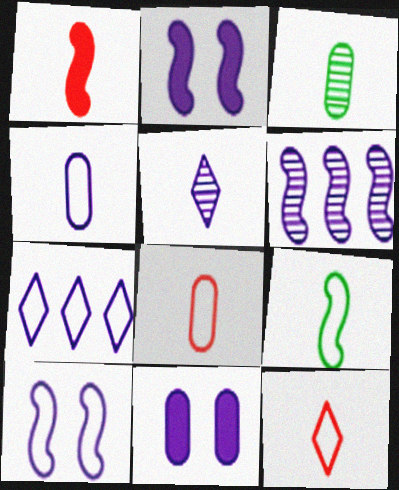[[4, 7, 10], 
[4, 9, 12]]